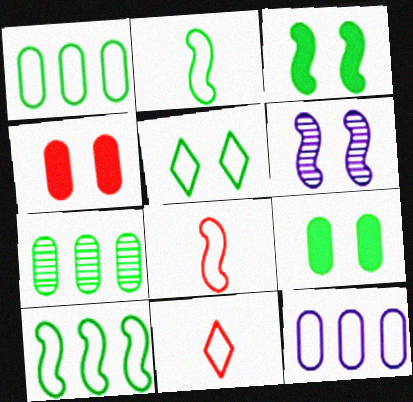[[1, 2, 5], 
[4, 5, 6], 
[5, 8, 12]]